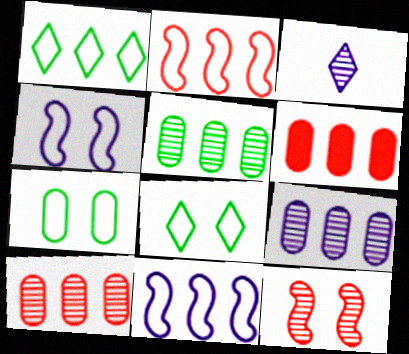[[3, 5, 12], 
[5, 9, 10]]